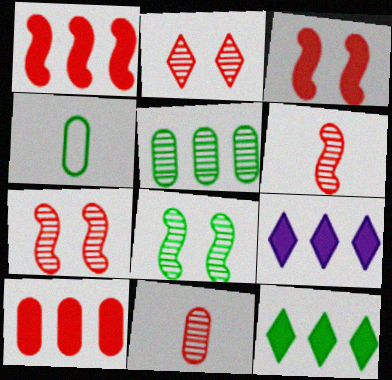[[4, 7, 9], 
[4, 8, 12]]